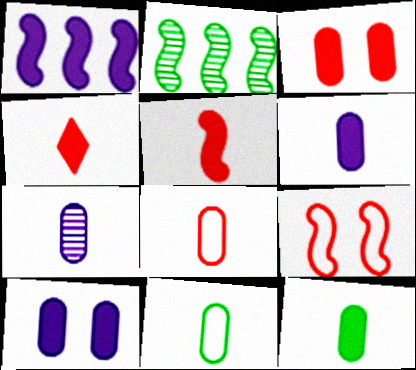[[7, 8, 12]]